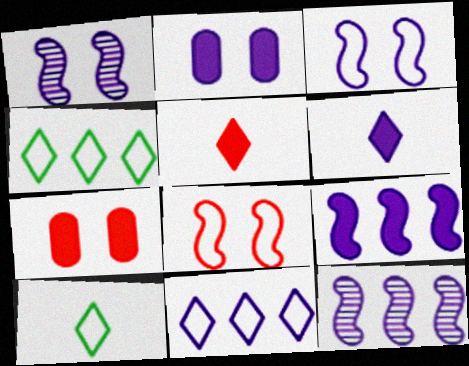[[2, 6, 9], 
[7, 10, 12]]